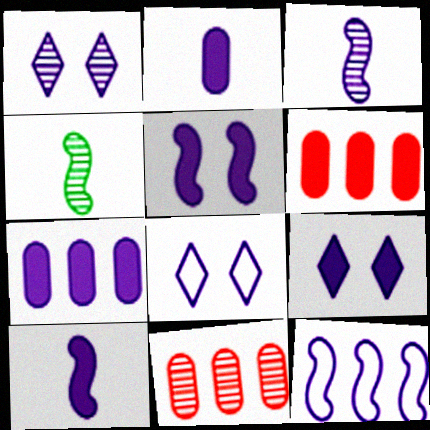[[1, 2, 12], 
[1, 4, 11], 
[1, 8, 9], 
[3, 5, 12], 
[3, 7, 8], 
[4, 6, 8], 
[7, 9, 10]]